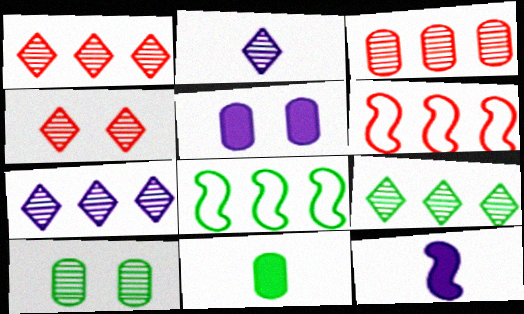[[1, 7, 9], 
[2, 4, 9]]